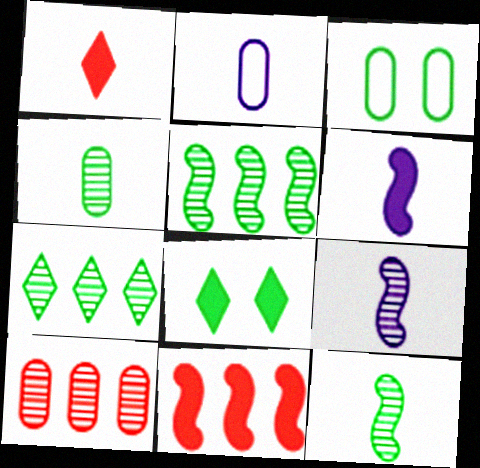[[1, 2, 12]]